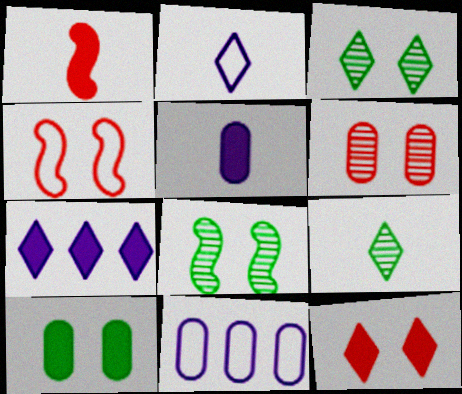[[1, 3, 11], 
[1, 7, 10], 
[4, 6, 12]]